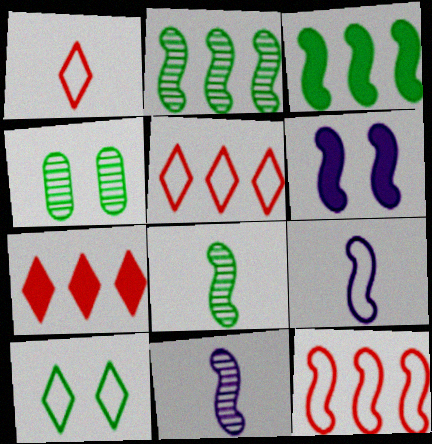[[4, 7, 9], 
[6, 8, 12]]